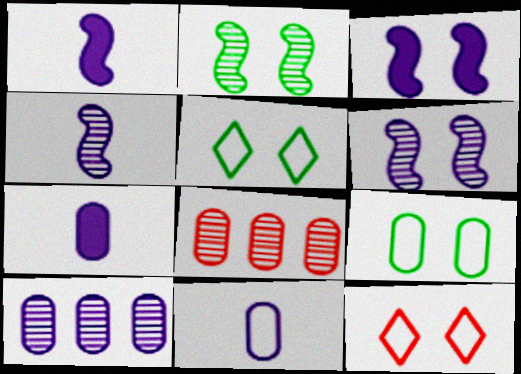[[1, 5, 8], 
[7, 8, 9]]